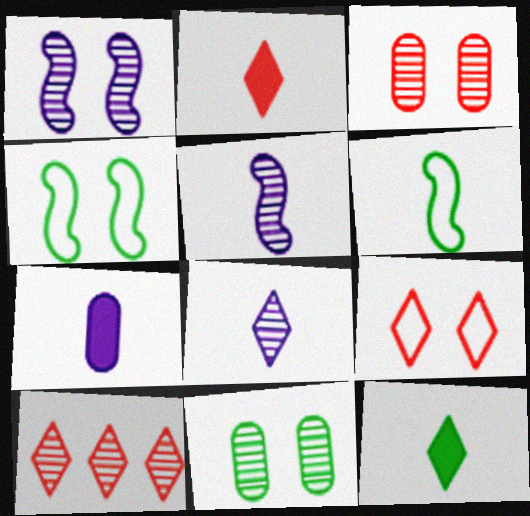[[2, 9, 10], 
[4, 7, 10], 
[5, 10, 11]]